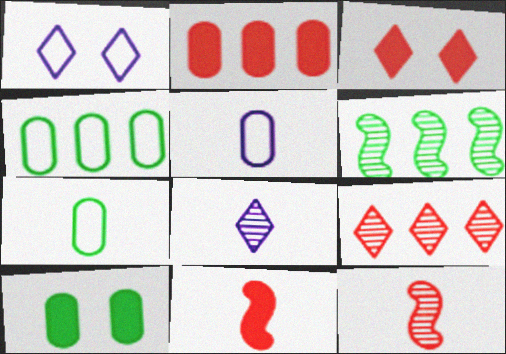[[2, 3, 11], 
[3, 5, 6], 
[7, 8, 11]]